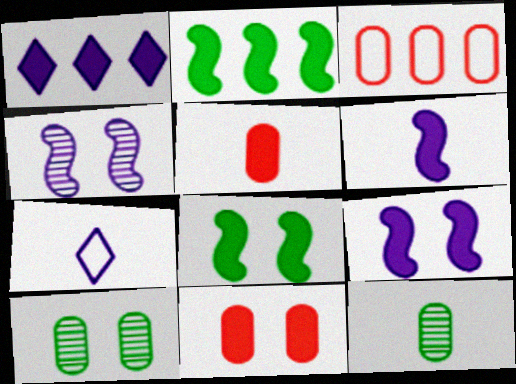[[1, 5, 8]]